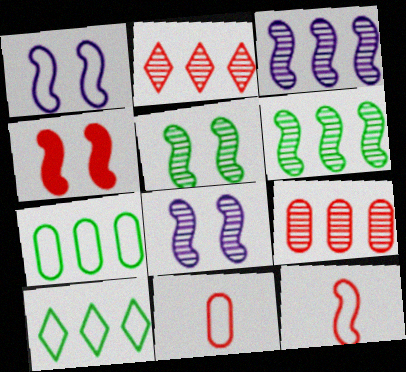[[1, 4, 5], 
[1, 10, 11], 
[2, 4, 11]]